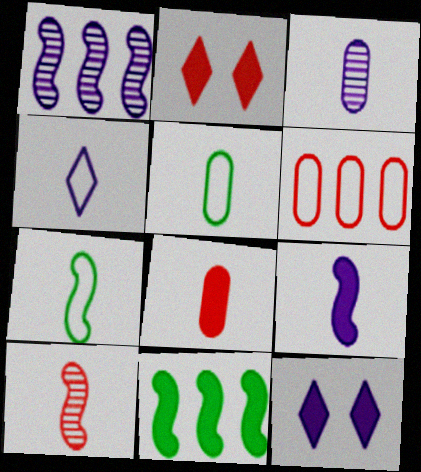[[1, 2, 5], 
[2, 6, 10], 
[3, 4, 9], 
[3, 5, 8], 
[7, 9, 10], 
[8, 11, 12]]